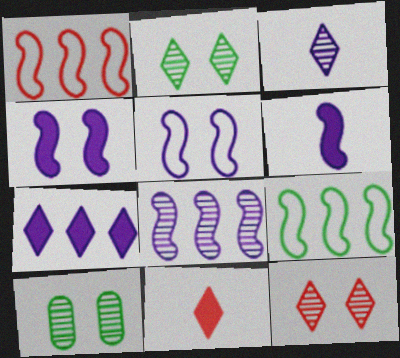[[5, 6, 8]]